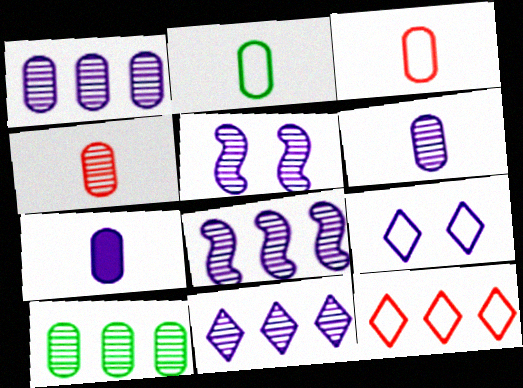[[1, 8, 11], 
[2, 4, 7], 
[5, 6, 11], 
[7, 8, 9]]